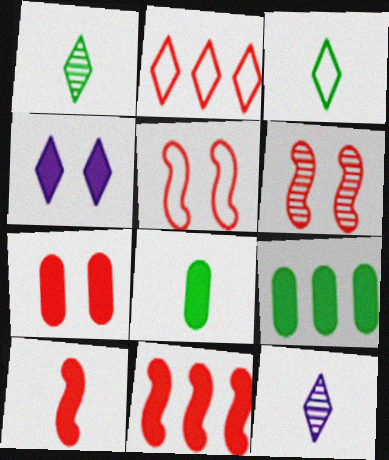[[1, 2, 4], 
[4, 8, 11], 
[4, 9, 10], 
[5, 9, 12]]